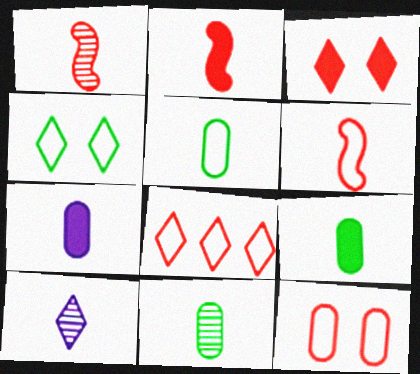[[1, 2, 6], 
[1, 10, 11], 
[2, 5, 10], 
[5, 9, 11], 
[6, 8, 12], 
[6, 9, 10]]